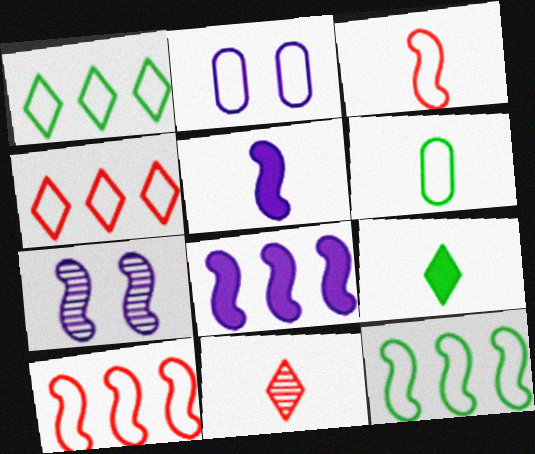[[1, 2, 3], 
[5, 6, 11]]